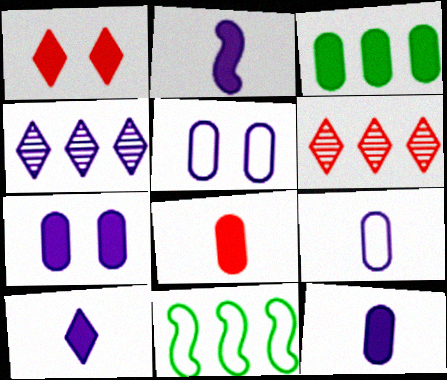[[1, 2, 3], 
[2, 4, 5], 
[2, 10, 12], 
[3, 7, 8]]